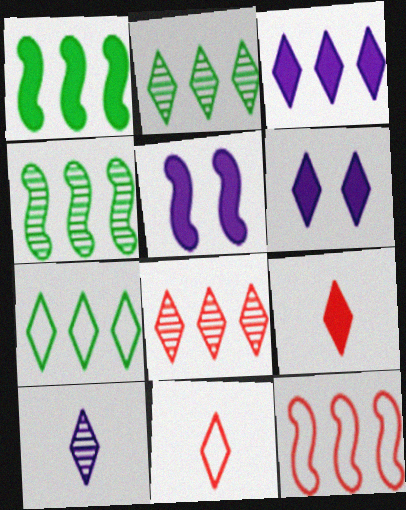[[2, 6, 11], 
[3, 7, 8]]